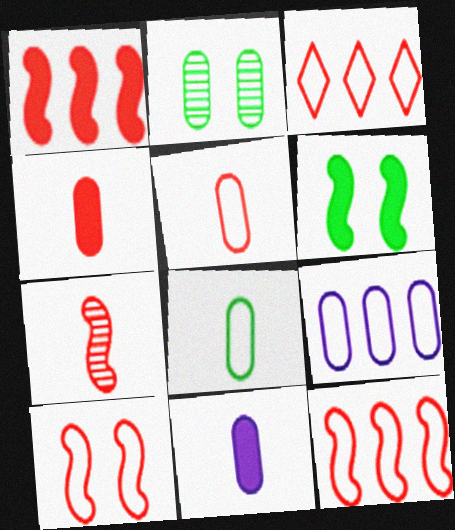[[1, 7, 10], 
[2, 4, 9], 
[3, 5, 10]]